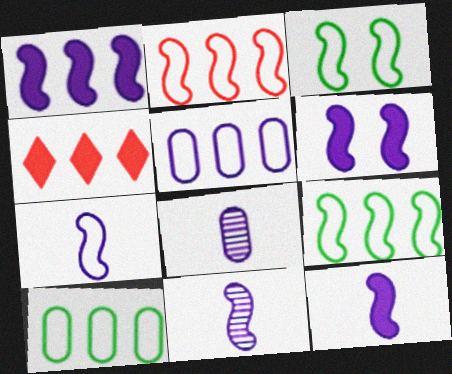[[1, 6, 12], 
[2, 3, 7], 
[3, 4, 8], 
[7, 11, 12]]